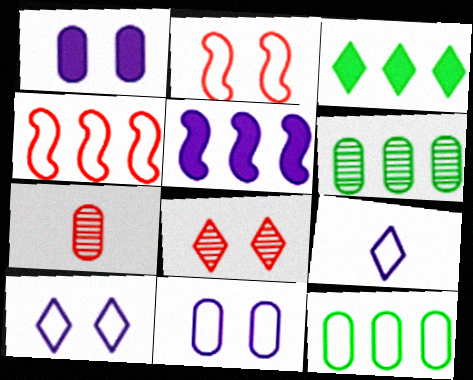[[1, 7, 12], 
[2, 9, 12], 
[3, 8, 9]]